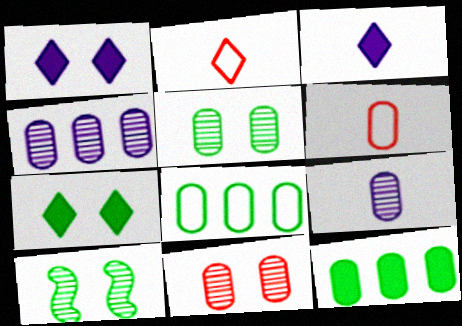[]